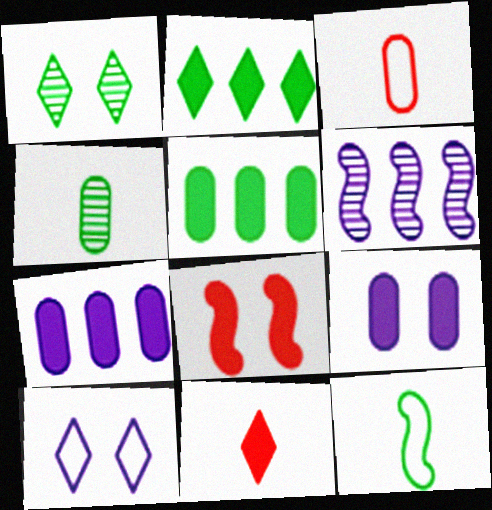[[1, 5, 12], 
[6, 8, 12]]